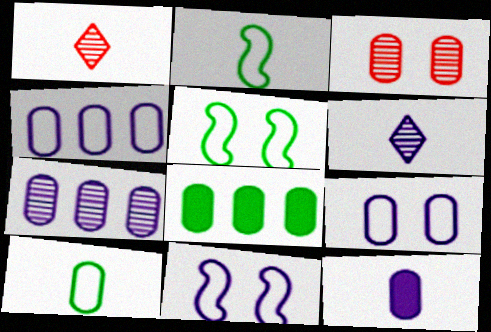[[1, 2, 12], 
[1, 8, 11], 
[7, 9, 12]]